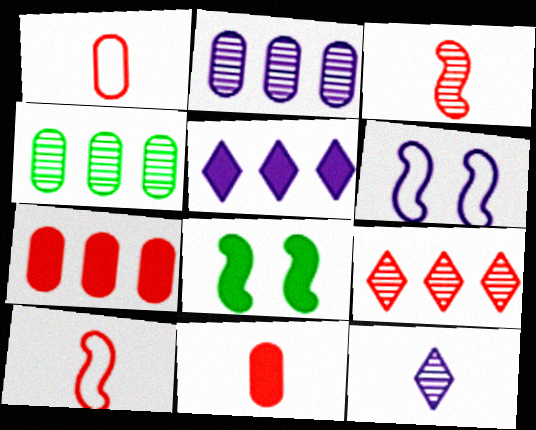[[5, 8, 11]]